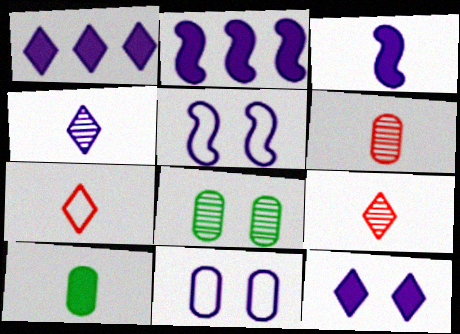[[2, 4, 11], 
[2, 7, 8]]